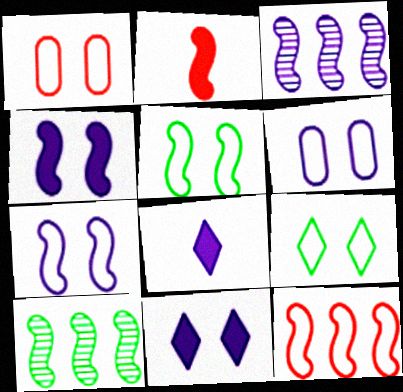[[1, 7, 9], 
[1, 8, 10], 
[2, 3, 5], 
[2, 7, 10], 
[3, 6, 8]]